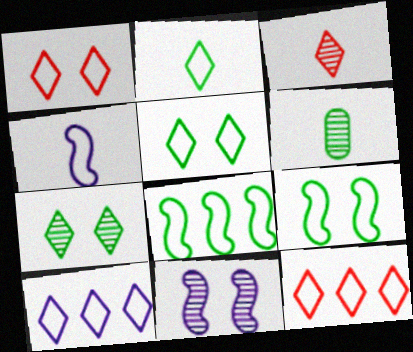[[1, 2, 10]]